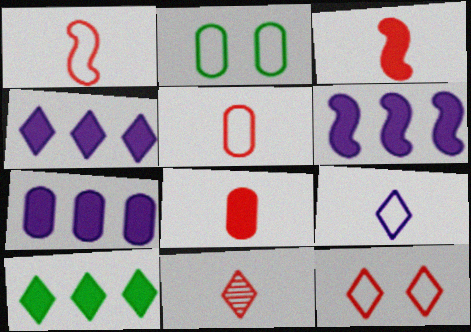[[1, 8, 11], 
[2, 6, 11], 
[3, 5, 11], 
[4, 6, 7]]